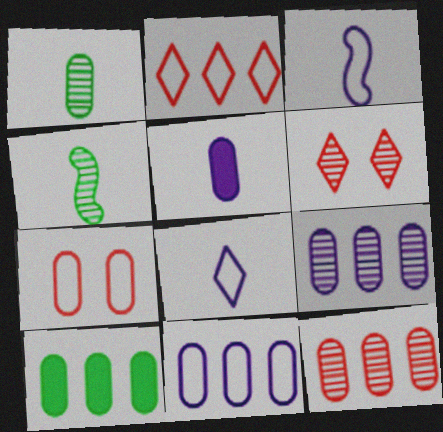[[3, 6, 10], 
[4, 6, 9], 
[10, 11, 12]]